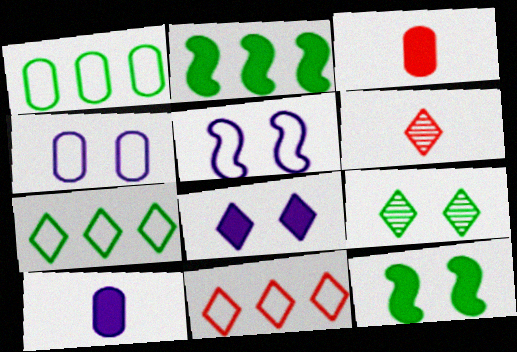[[2, 3, 8], 
[2, 4, 6], 
[6, 7, 8]]